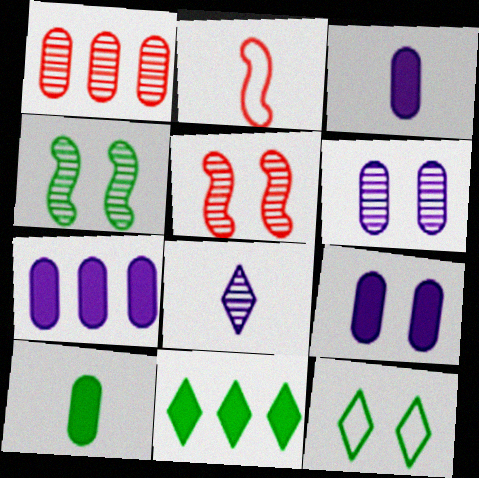[[1, 4, 8], 
[2, 6, 11], 
[2, 8, 10], 
[3, 7, 9], 
[5, 9, 12]]